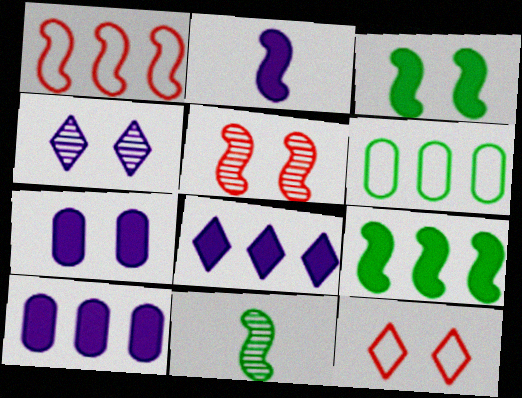[[2, 7, 8], 
[10, 11, 12]]